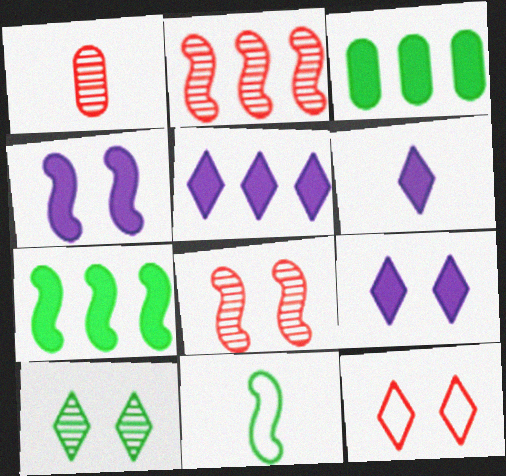[[1, 6, 11], 
[2, 4, 11], 
[3, 10, 11], 
[5, 6, 9], 
[9, 10, 12]]